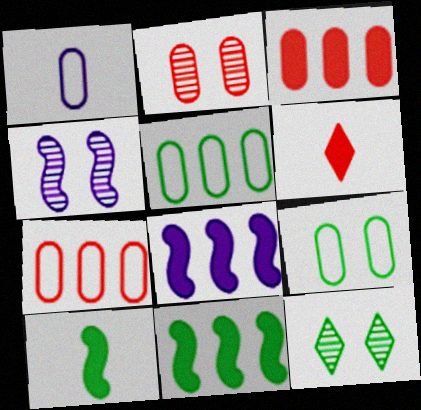[[1, 7, 9], 
[2, 4, 12], 
[4, 5, 6], 
[5, 10, 12]]